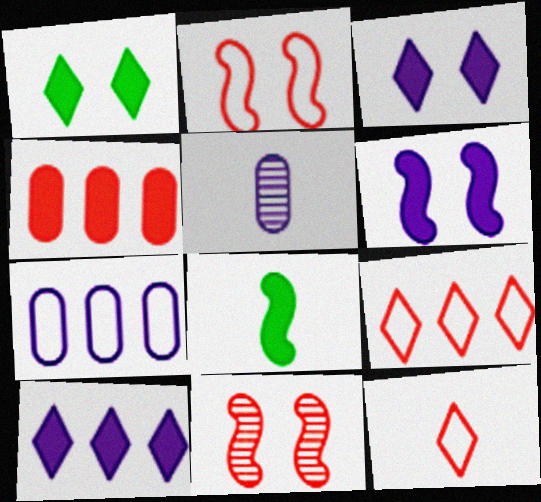[[3, 4, 8], 
[4, 11, 12], 
[5, 8, 12]]